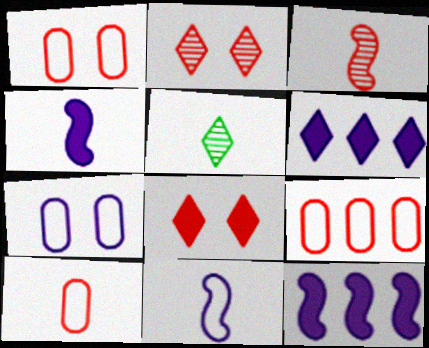[[1, 5, 12], 
[1, 9, 10], 
[3, 8, 9], 
[4, 5, 10]]